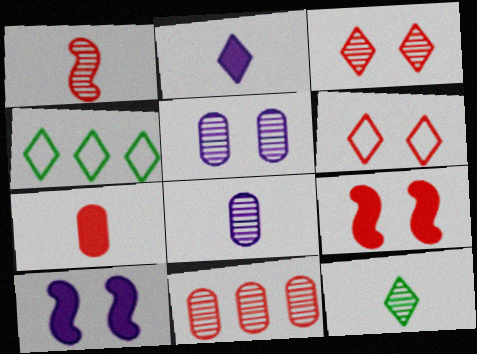[[1, 3, 11], 
[1, 8, 12], 
[2, 3, 4], 
[4, 8, 9]]